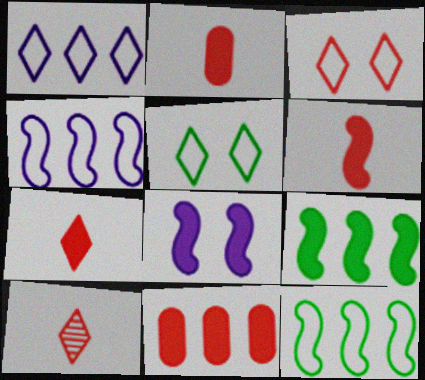[[2, 6, 7], 
[6, 8, 9]]